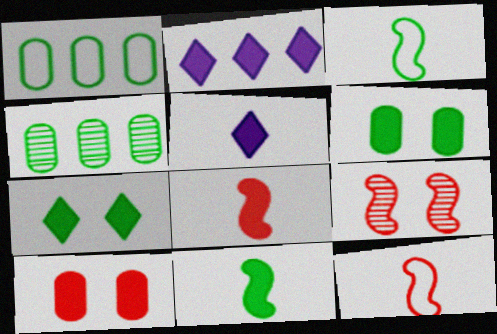[[1, 5, 9], 
[2, 6, 8], 
[2, 10, 11], 
[3, 4, 7]]